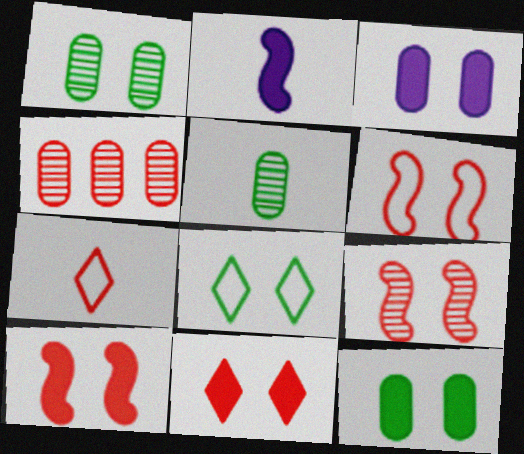[[2, 4, 8], 
[2, 5, 7], 
[3, 8, 9], 
[4, 7, 10], 
[6, 9, 10]]